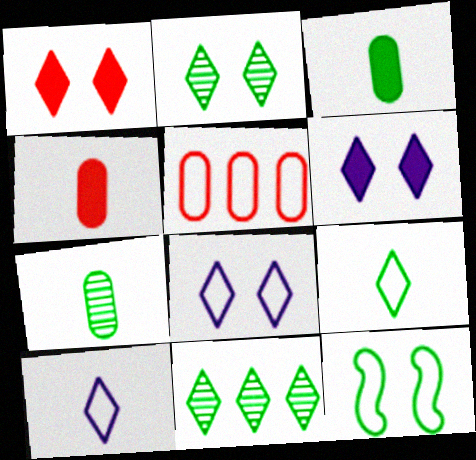[[1, 2, 8], 
[1, 10, 11], 
[3, 11, 12], 
[5, 10, 12]]